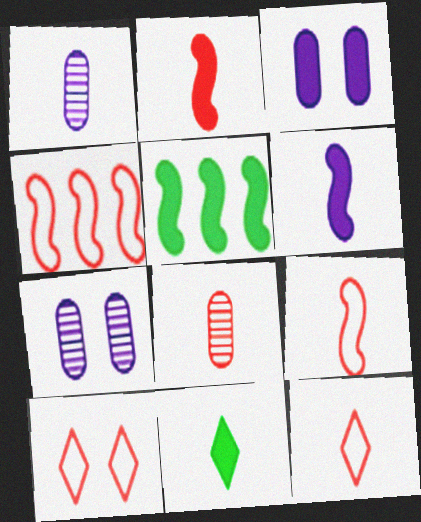[[1, 5, 10], 
[1, 9, 11], 
[2, 8, 12], 
[4, 7, 11], 
[5, 7, 12]]